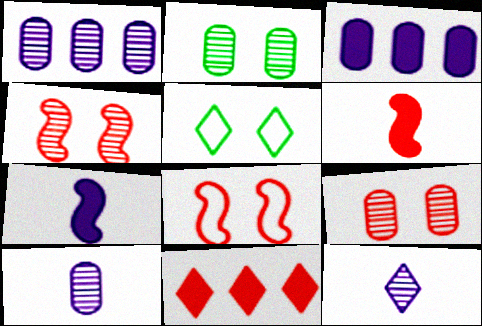[[1, 5, 6], 
[5, 11, 12]]